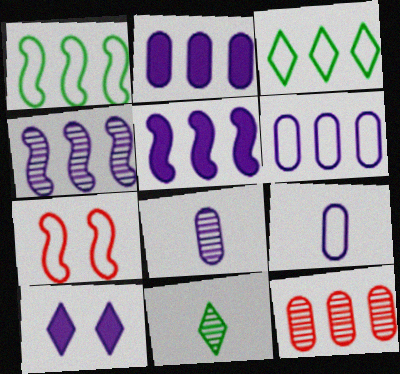[[2, 7, 11], 
[3, 5, 12], 
[3, 7, 9], 
[4, 9, 10]]